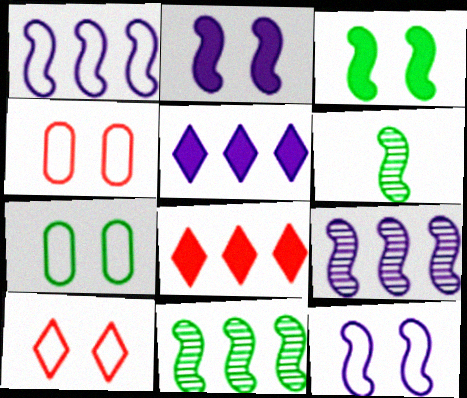[[4, 5, 6], 
[7, 10, 12]]